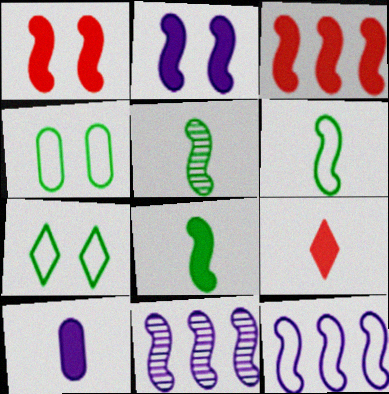[[1, 5, 12], 
[1, 6, 11], 
[2, 3, 8], 
[4, 9, 11], 
[5, 6, 8], 
[8, 9, 10]]